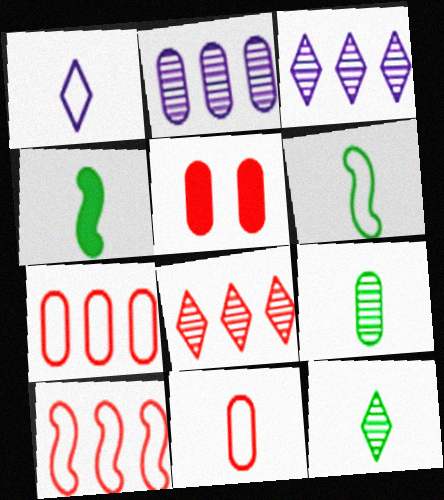[[1, 6, 11], 
[3, 5, 6]]